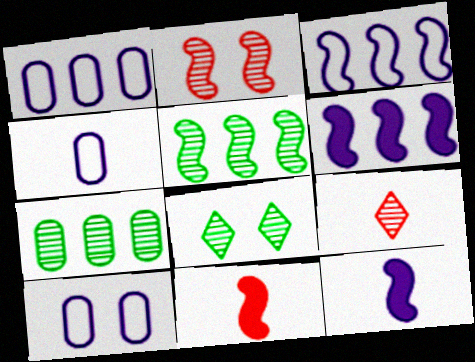[[1, 4, 10], 
[1, 8, 11]]